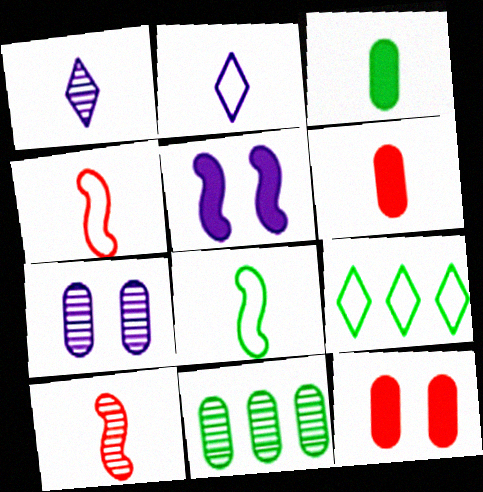[[1, 3, 4], 
[1, 6, 8], 
[2, 3, 10]]